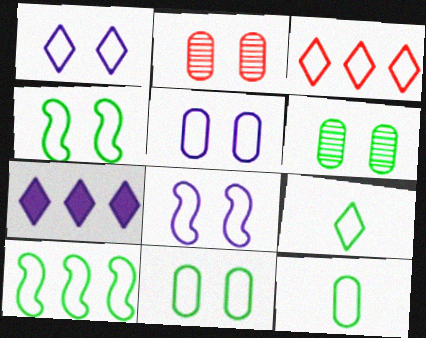[[1, 3, 9], 
[1, 5, 8], 
[3, 8, 12], 
[9, 10, 11]]